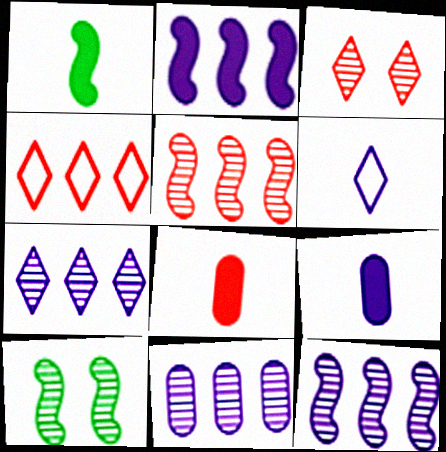[[4, 9, 10], 
[7, 11, 12]]